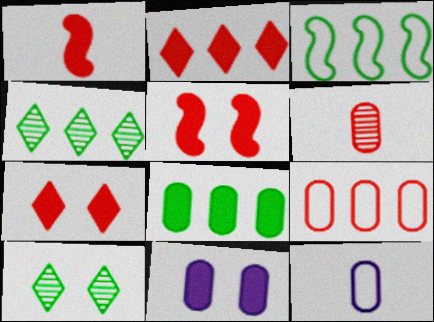[[3, 4, 8], 
[4, 5, 12]]